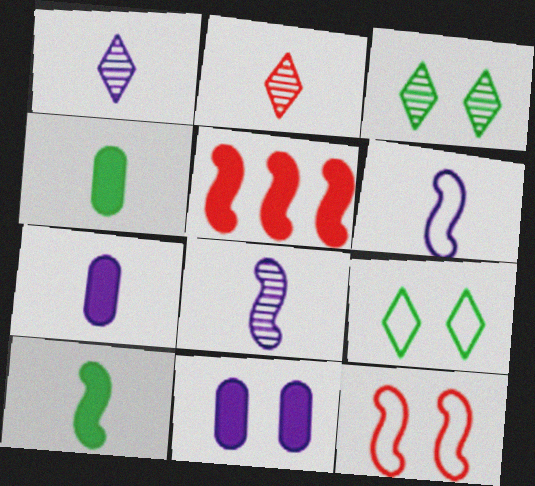[[1, 6, 7], 
[2, 4, 6], 
[3, 11, 12]]